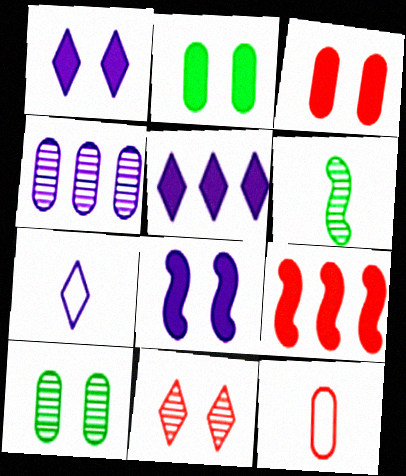[[2, 4, 12], 
[4, 6, 11], 
[4, 7, 8], 
[7, 9, 10], 
[9, 11, 12]]